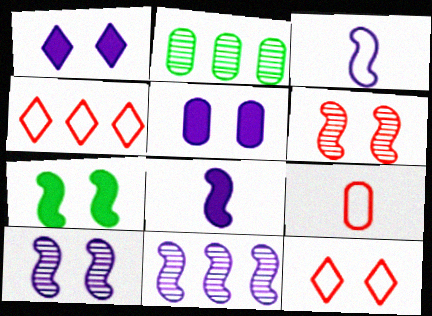[[2, 5, 9], 
[2, 8, 12]]